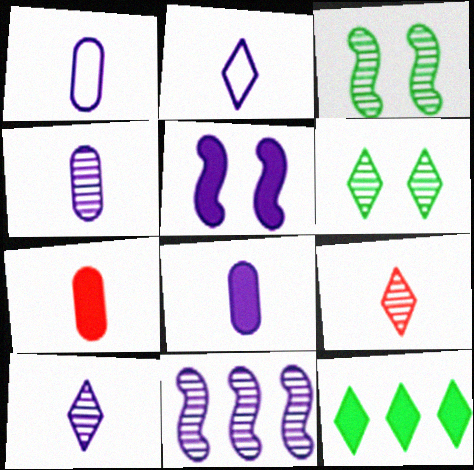[[1, 4, 8], 
[5, 7, 12]]